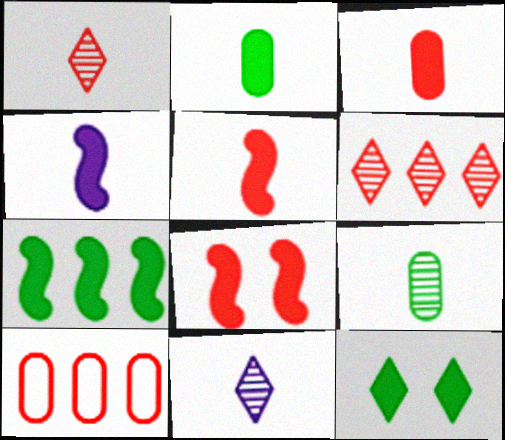[[1, 8, 10], 
[2, 7, 12], 
[4, 7, 8]]